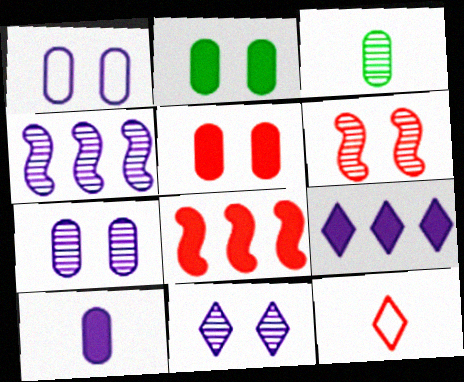[[2, 4, 12]]